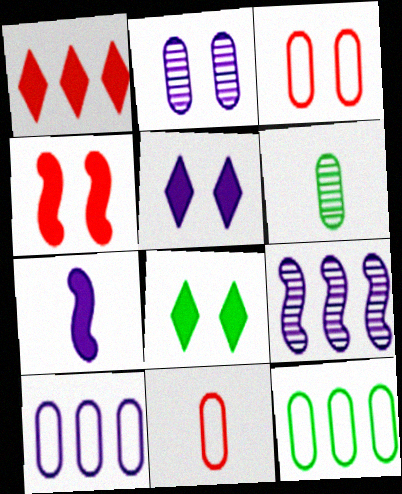[[1, 9, 12], 
[8, 9, 11]]